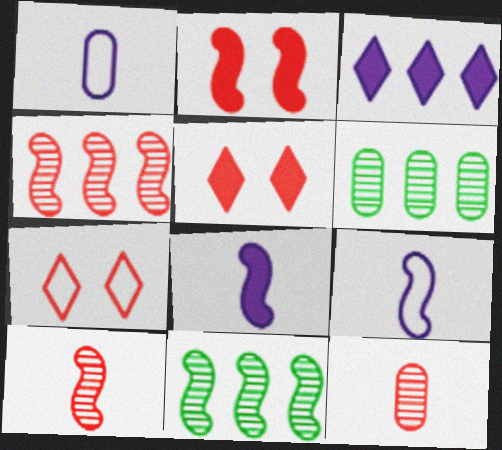[[1, 5, 11], 
[2, 9, 11], 
[5, 6, 9], 
[6, 7, 8]]